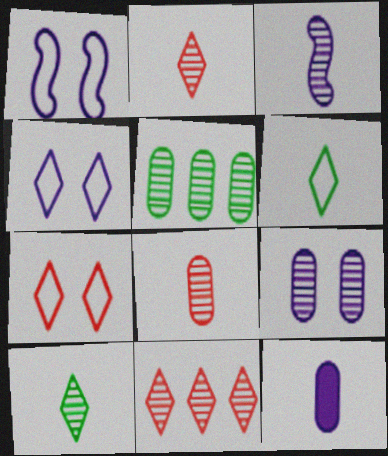[[3, 8, 10], 
[5, 8, 9]]